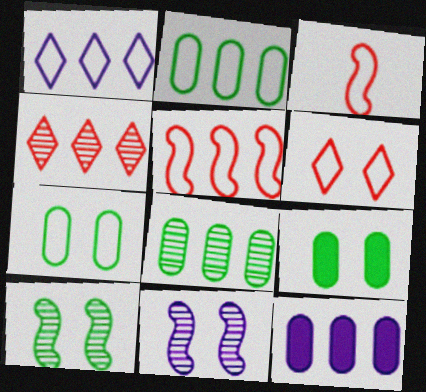[[1, 2, 5], 
[1, 3, 7], 
[6, 9, 11]]